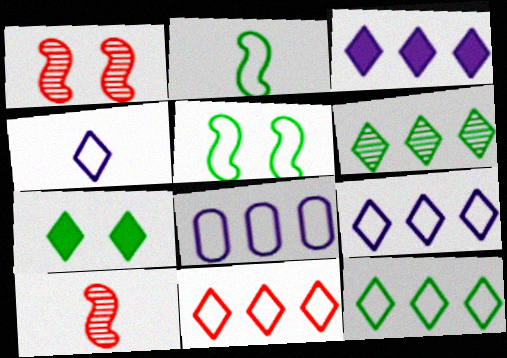[[3, 6, 11], 
[7, 8, 10], 
[9, 11, 12]]